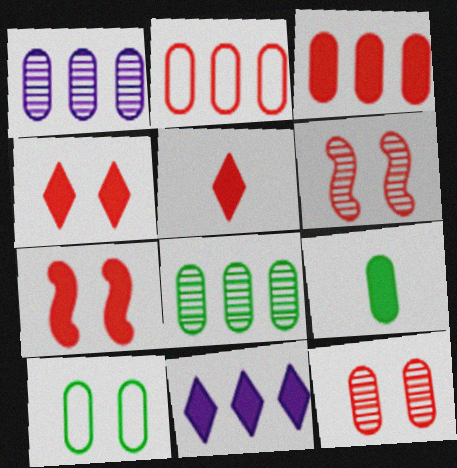[[2, 5, 6], 
[3, 5, 7], 
[7, 9, 11], 
[8, 9, 10]]